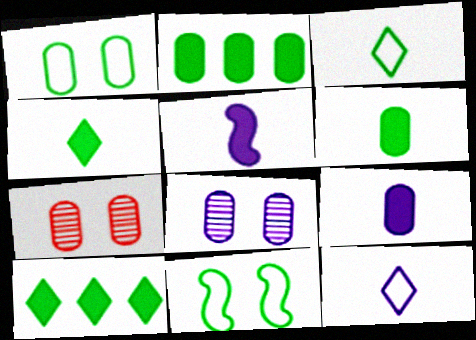[]